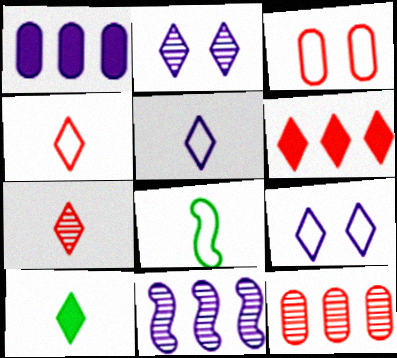[[3, 10, 11], 
[5, 7, 10]]